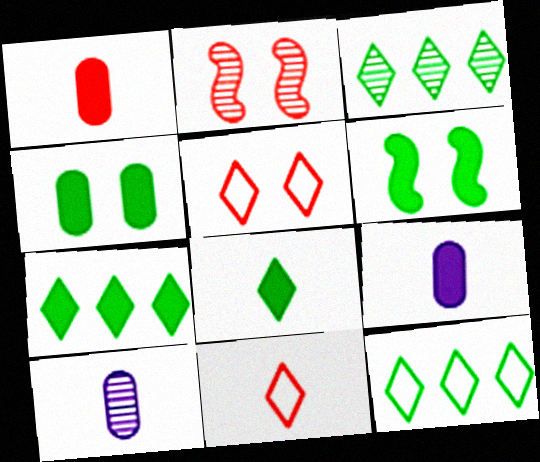[[2, 3, 10], 
[2, 9, 12], 
[3, 7, 12]]